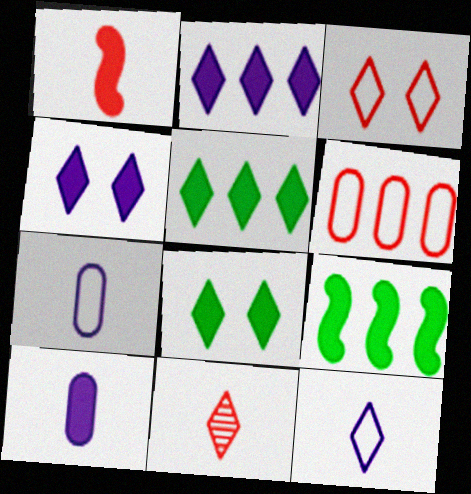[]